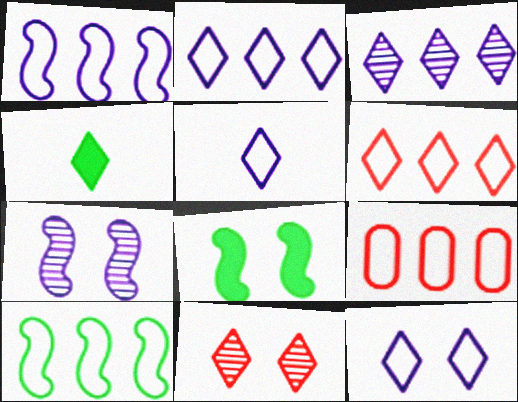[[2, 4, 11], 
[2, 5, 12], 
[2, 9, 10], 
[4, 7, 9]]